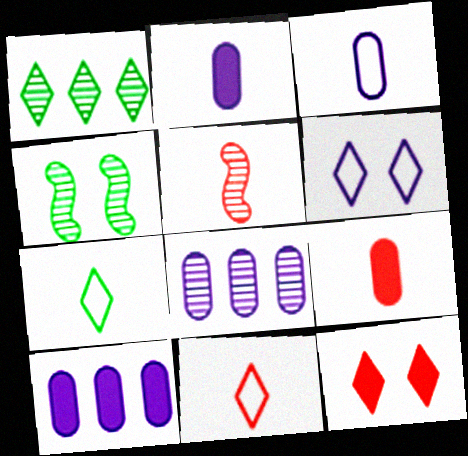[[2, 5, 7], 
[4, 10, 11], 
[5, 9, 11]]